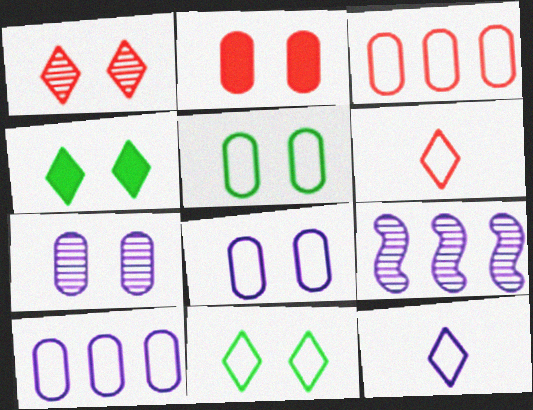[[2, 5, 7]]